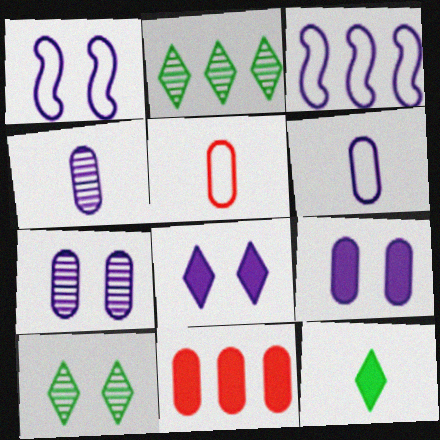[[1, 7, 8], 
[2, 3, 11], 
[3, 4, 8]]